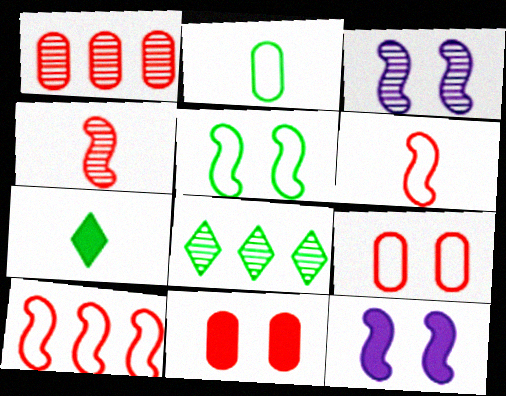[]